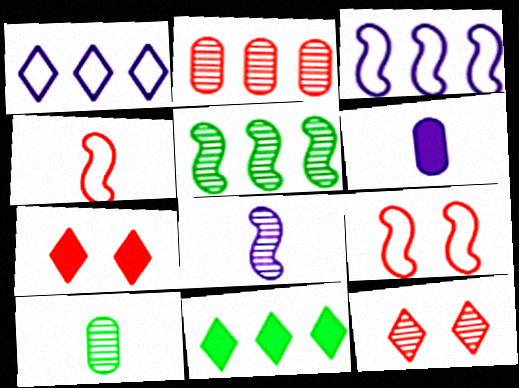[[2, 3, 11], 
[2, 4, 7], 
[3, 7, 10]]